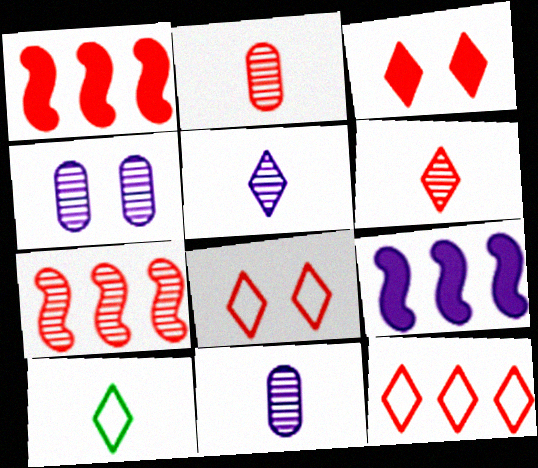[[1, 2, 8], 
[1, 4, 10], 
[3, 6, 12]]